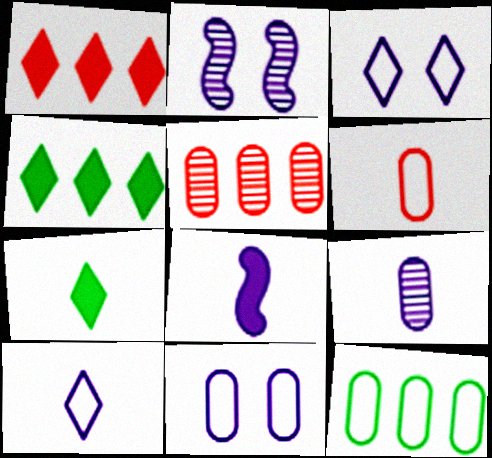[[2, 4, 6], 
[6, 11, 12], 
[8, 9, 10]]